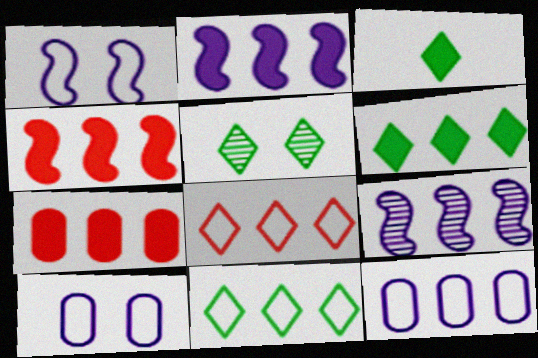[[2, 6, 7], 
[3, 5, 11], 
[7, 9, 11]]